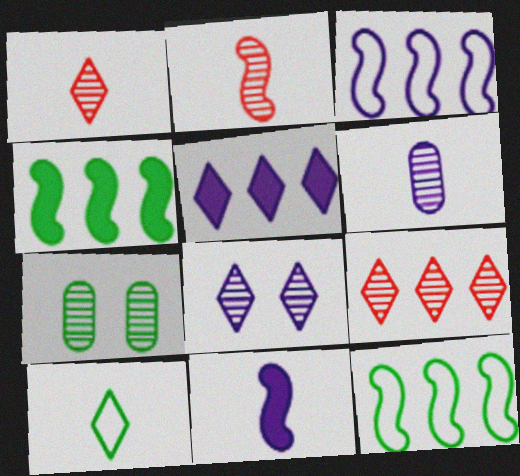[[4, 7, 10]]